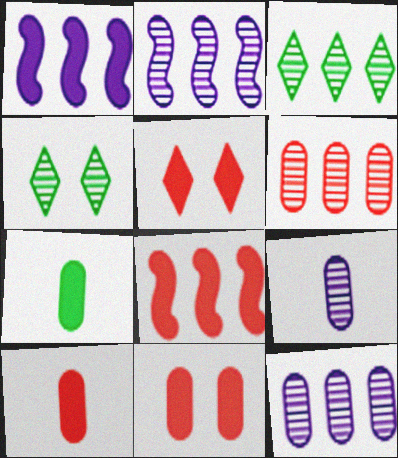[[1, 5, 7], 
[2, 3, 6], 
[5, 8, 10]]